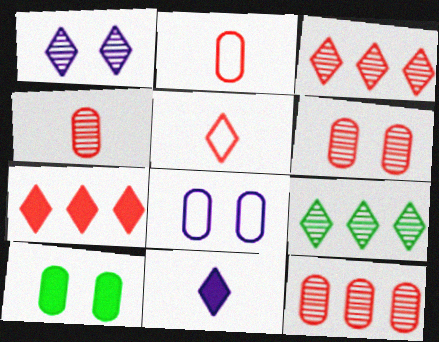[[4, 6, 12], 
[6, 8, 10]]